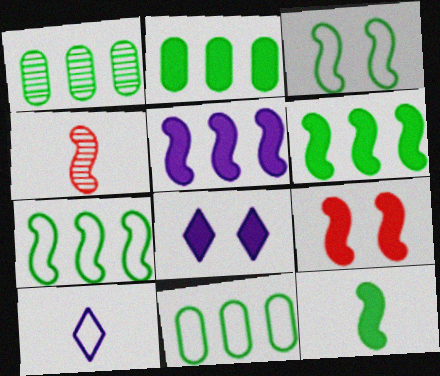[[1, 2, 11], 
[1, 9, 10], 
[3, 4, 5], 
[4, 8, 11], 
[5, 9, 12]]